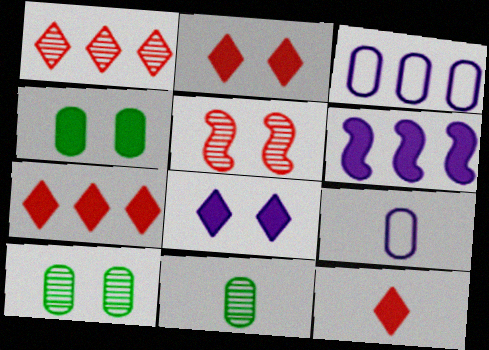[[2, 7, 12], 
[4, 6, 12]]